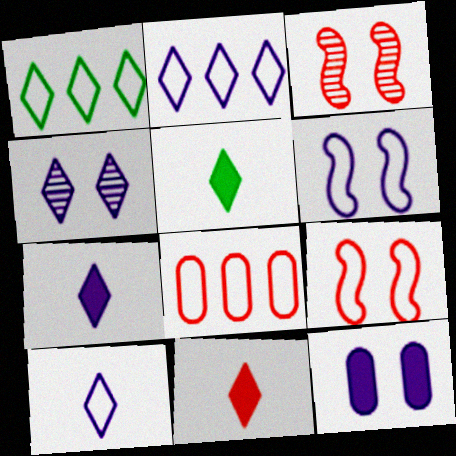[[1, 4, 11], 
[2, 4, 7], 
[3, 8, 11], 
[4, 6, 12], 
[5, 7, 11]]